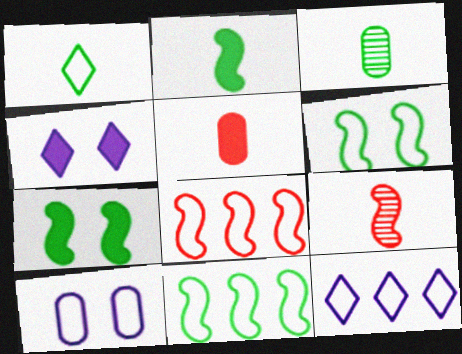[[1, 2, 3], 
[1, 8, 10], 
[3, 4, 8]]